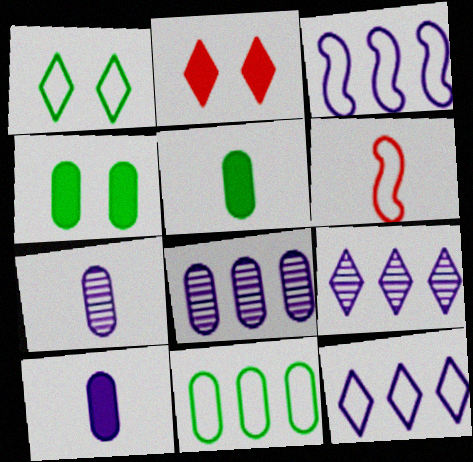[[4, 6, 9]]